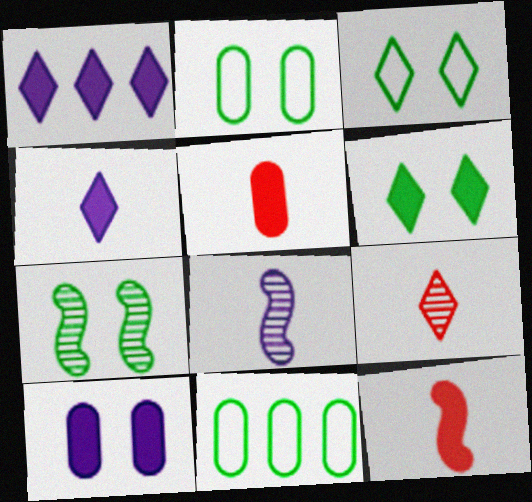[[1, 3, 9], 
[2, 6, 7]]